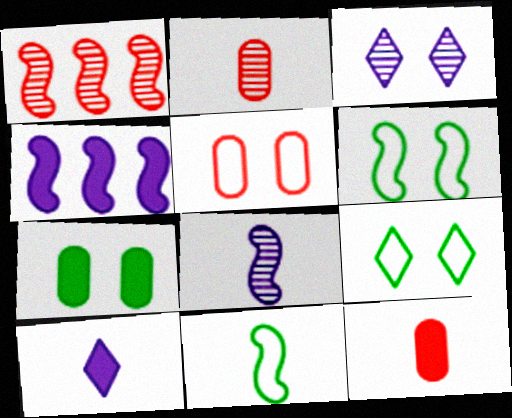[[2, 4, 9], 
[2, 10, 11]]